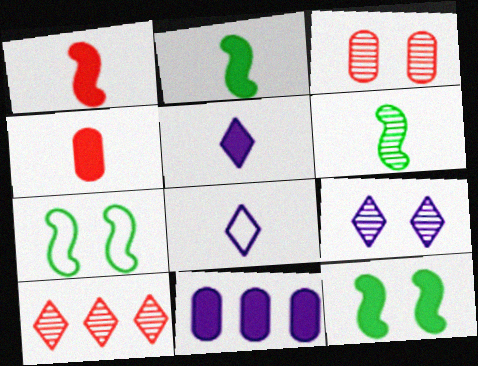[[2, 4, 5], 
[4, 6, 8]]